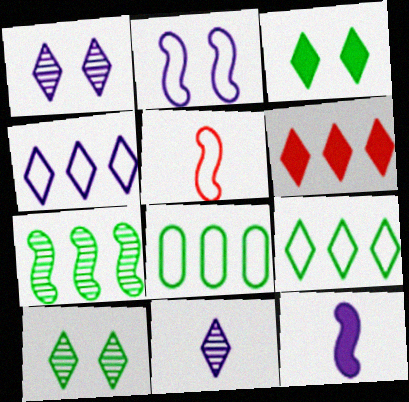[]